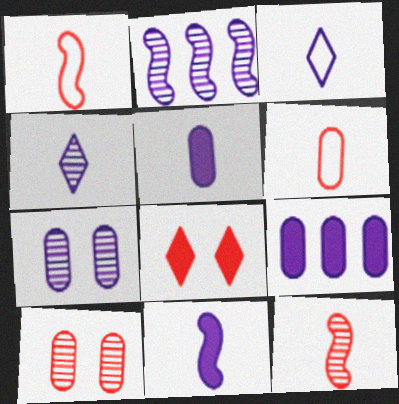[[2, 4, 7]]